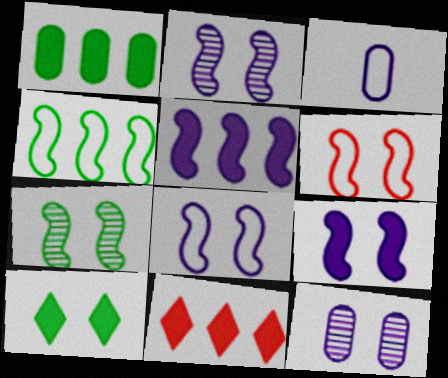[[1, 5, 11], 
[2, 8, 9], 
[3, 7, 11], 
[6, 7, 9], 
[6, 10, 12]]